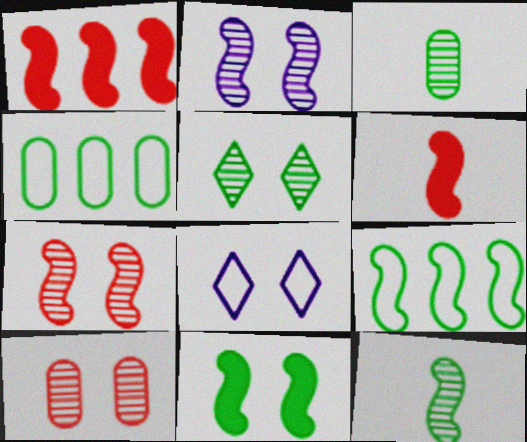[[1, 3, 8], 
[2, 5, 10], 
[2, 6, 9], 
[8, 10, 11], 
[9, 11, 12]]